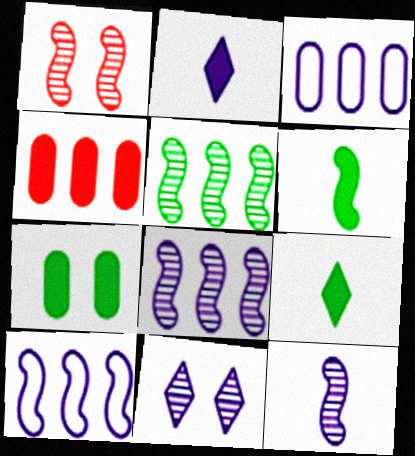[[1, 3, 9], 
[1, 5, 12], 
[1, 6, 10]]